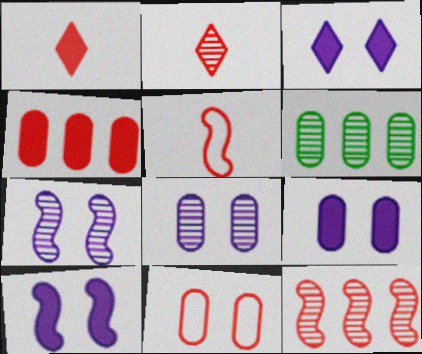[[1, 11, 12], 
[2, 6, 7], 
[3, 5, 6], 
[3, 9, 10]]